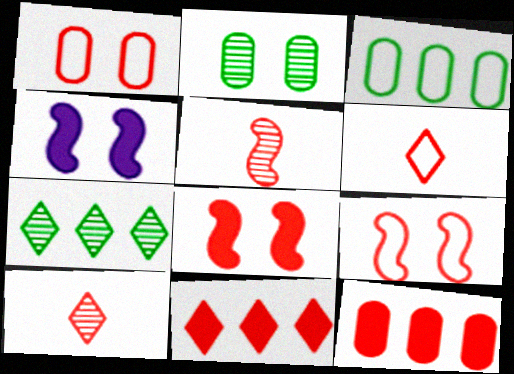[[1, 5, 11], 
[3, 4, 10], 
[9, 10, 12]]